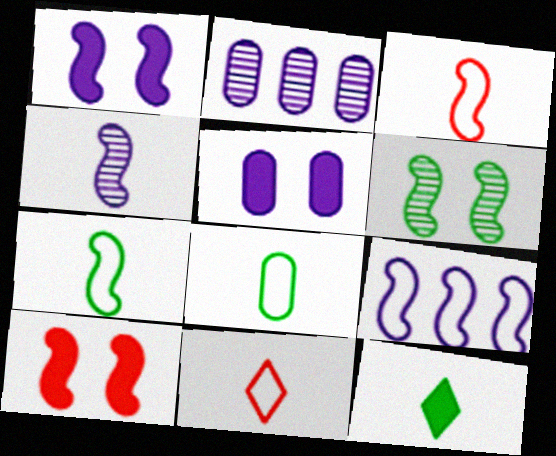[[1, 4, 9]]